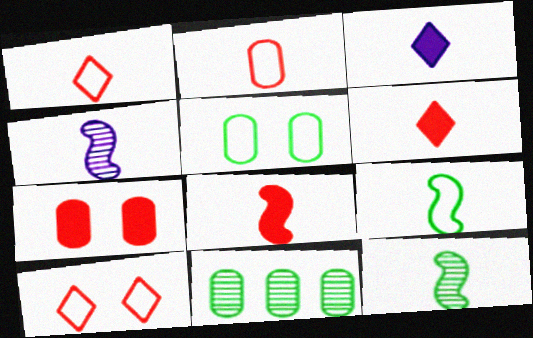[[2, 3, 12], 
[4, 8, 9]]